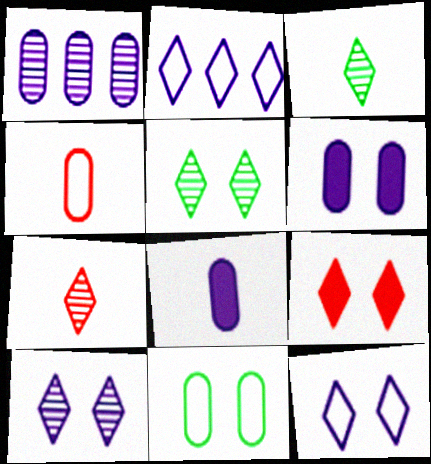[[2, 3, 9], 
[5, 9, 12]]